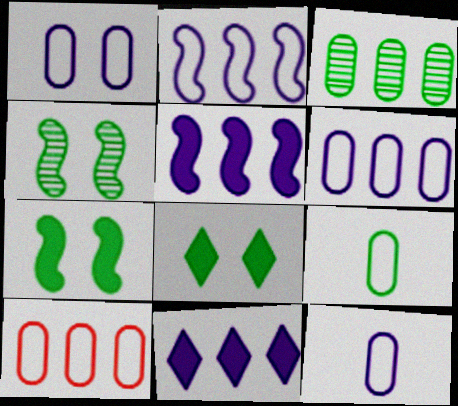[[1, 6, 12], 
[1, 9, 10]]